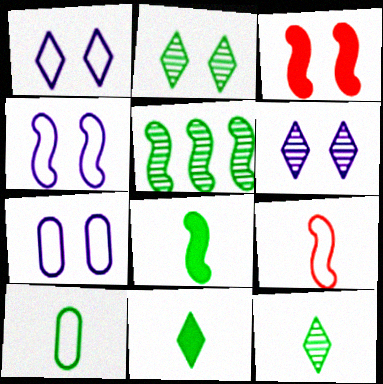[[1, 4, 7], 
[2, 3, 7], 
[8, 10, 12]]